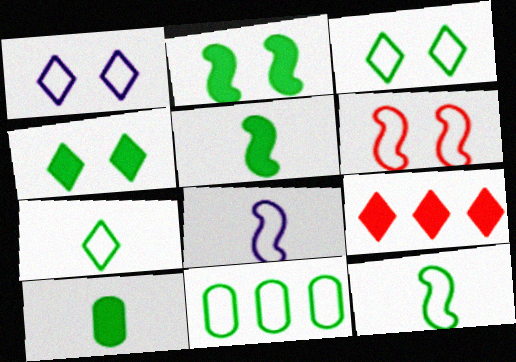[[3, 11, 12]]